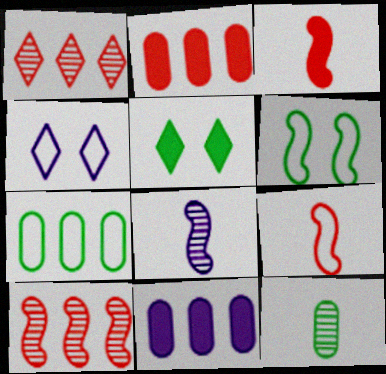[[3, 5, 11], 
[4, 7, 9], 
[4, 8, 11]]